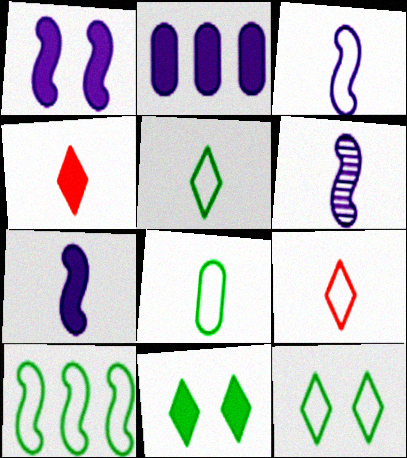[[3, 6, 7], 
[3, 8, 9], 
[4, 6, 8], 
[8, 10, 12]]